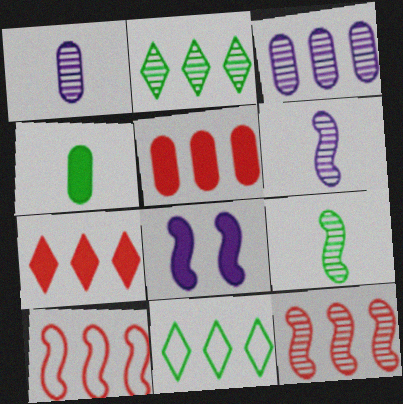[[2, 3, 12], 
[4, 7, 8], 
[8, 9, 10]]